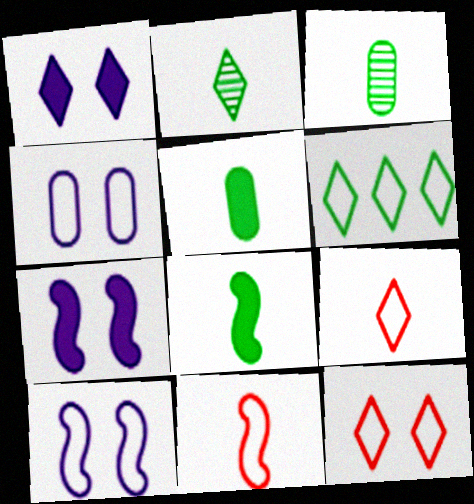[[4, 6, 11]]